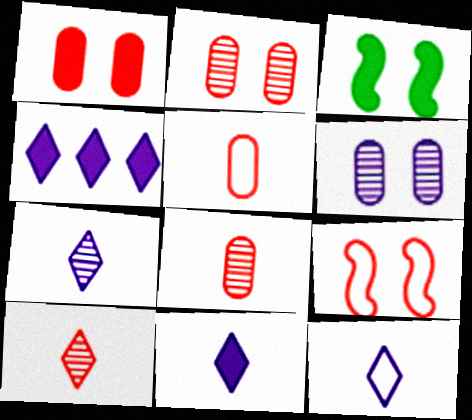[[7, 11, 12]]